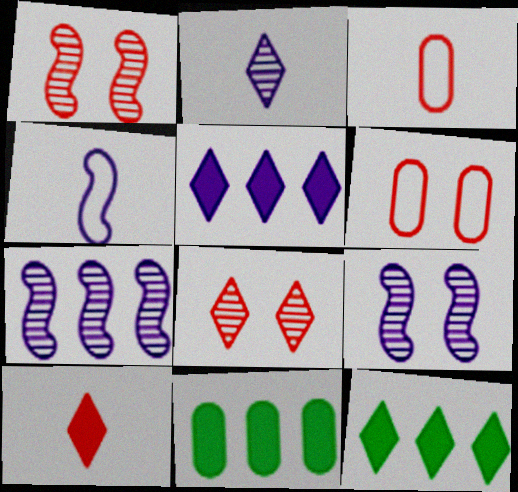[[3, 9, 12], 
[4, 8, 11]]